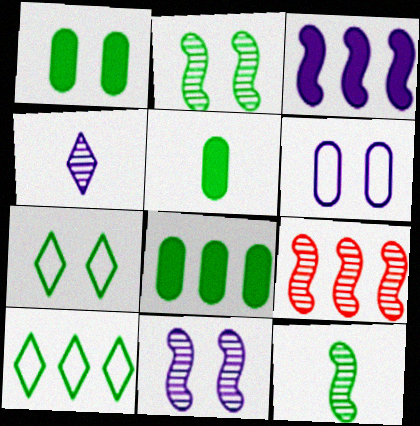[[1, 2, 7], 
[1, 5, 8], 
[1, 10, 12], 
[2, 5, 10], 
[3, 4, 6], 
[7, 8, 12], 
[9, 11, 12]]